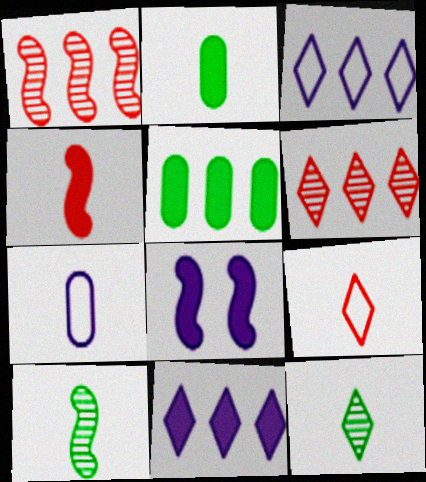[[1, 3, 5], 
[4, 7, 12]]